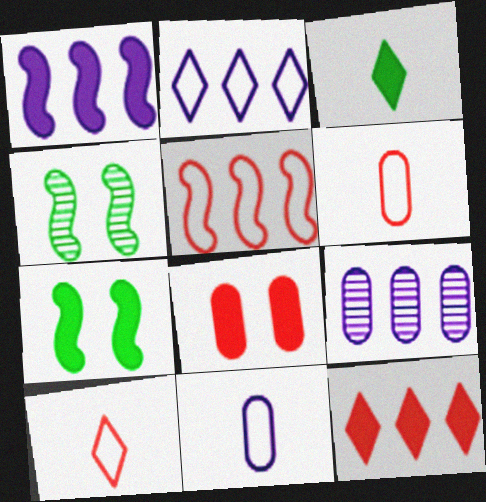[[1, 2, 9], 
[1, 3, 8], 
[4, 11, 12], 
[7, 9, 10]]